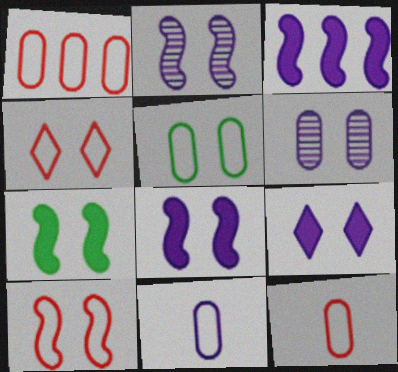[[1, 5, 11], 
[2, 7, 10], 
[4, 6, 7]]